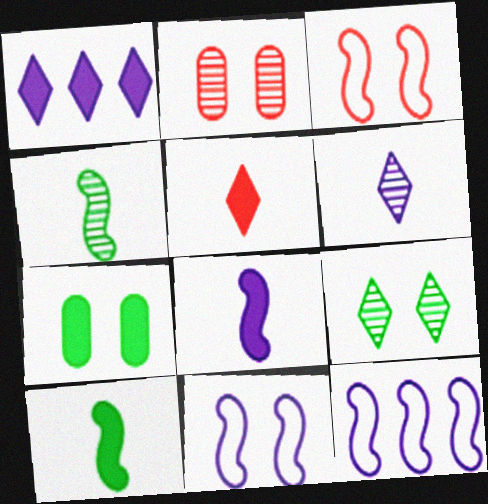[]